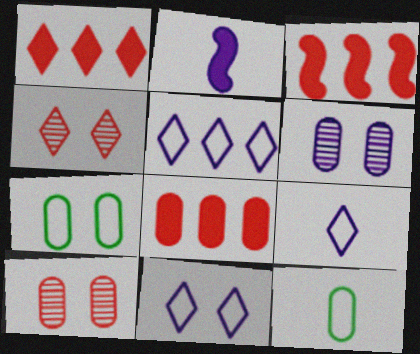[[1, 3, 8], 
[2, 5, 6], 
[5, 9, 11], 
[6, 8, 12]]